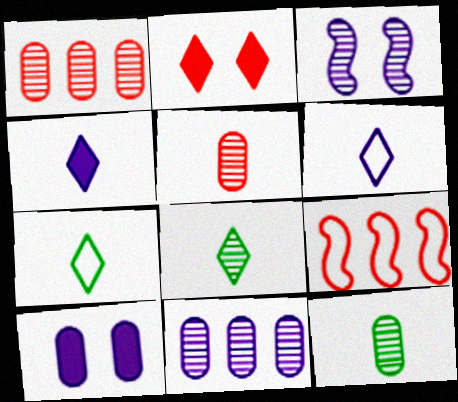[[1, 3, 8], 
[2, 5, 9], 
[8, 9, 10]]